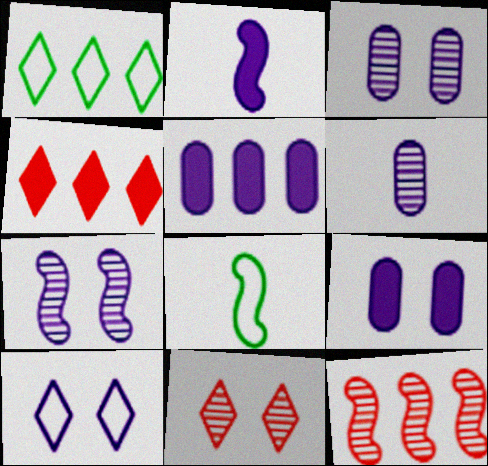[[1, 5, 12], 
[3, 4, 8], 
[5, 8, 11], 
[7, 9, 10]]